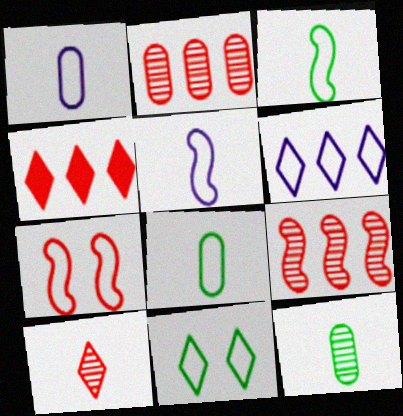[[6, 7, 8]]